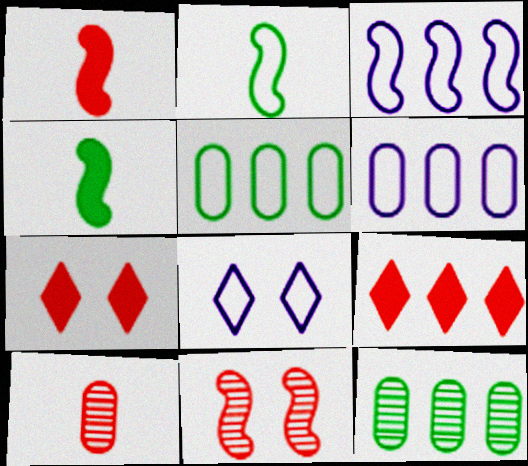[[1, 8, 12], 
[3, 4, 11], 
[3, 9, 12]]